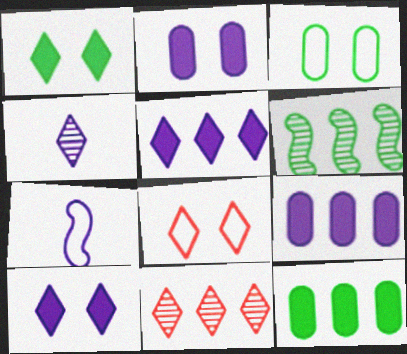[]